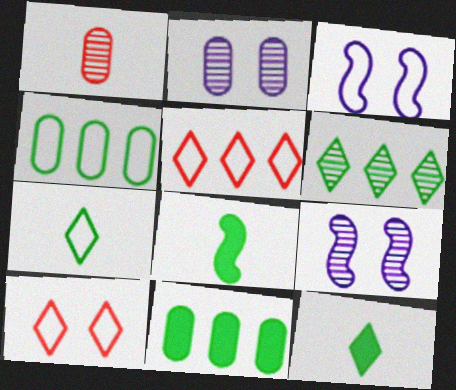[[1, 6, 9], 
[2, 5, 8]]